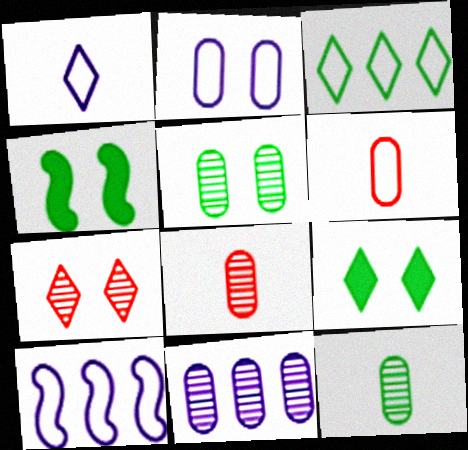[[1, 2, 10], 
[2, 4, 7], 
[3, 4, 12], 
[5, 8, 11], 
[8, 9, 10]]